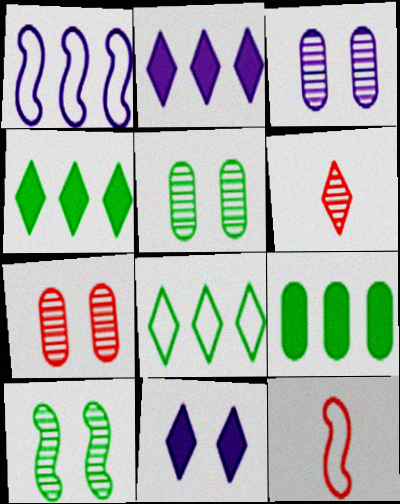[[2, 5, 12], 
[3, 4, 12], 
[3, 5, 7], 
[6, 8, 11]]